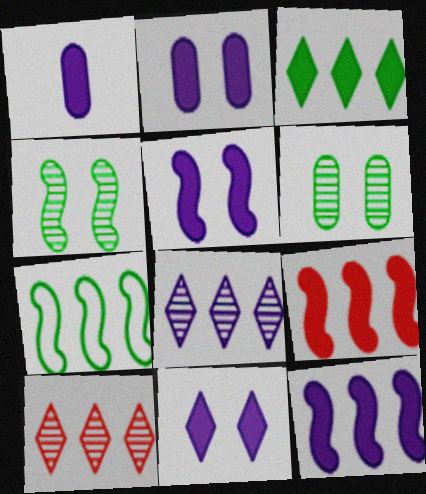[[1, 11, 12], 
[2, 5, 11]]